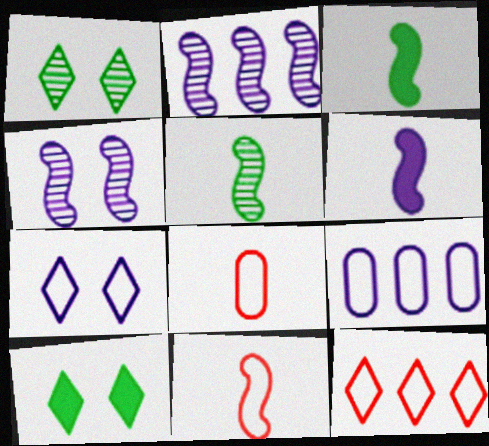[[2, 8, 10], 
[5, 6, 11]]